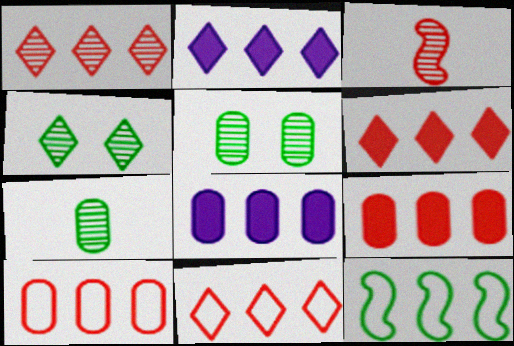[[1, 6, 11], 
[1, 8, 12]]